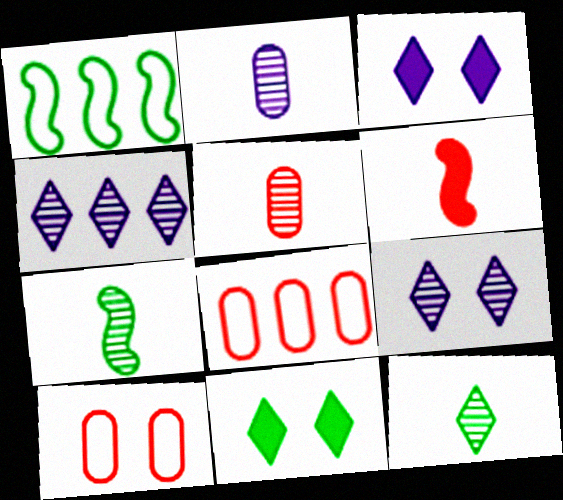[[1, 3, 5], 
[3, 7, 8]]